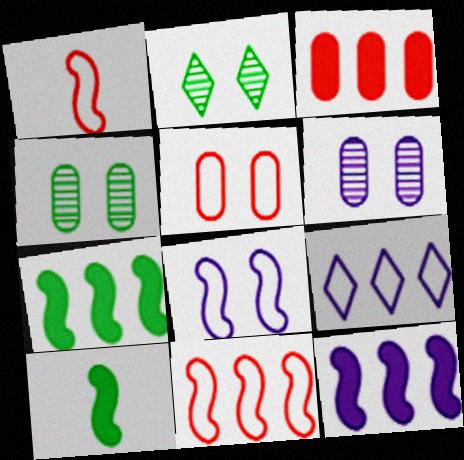[]